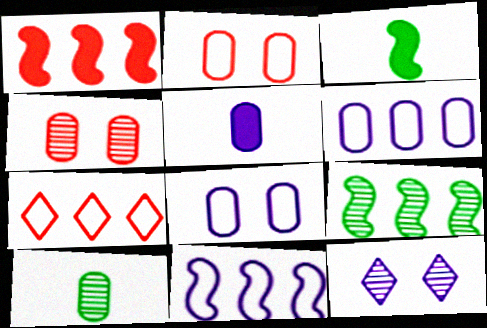[[1, 9, 11], 
[5, 11, 12]]